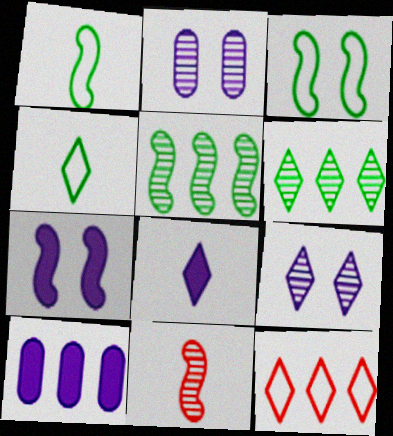[[2, 6, 11], 
[5, 10, 12], 
[7, 8, 10]]